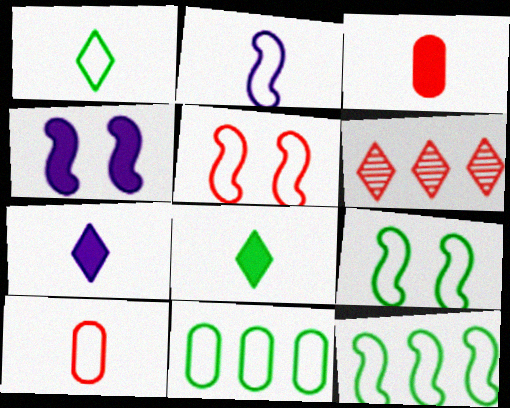[[1, 2, 10], 
[1, 9, 11], 
[2, 5, 12], 
[3, 5, 6]]